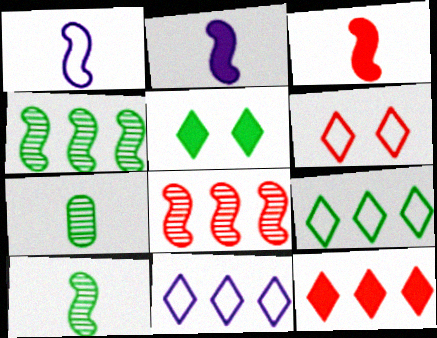[[1, 3, 10]]